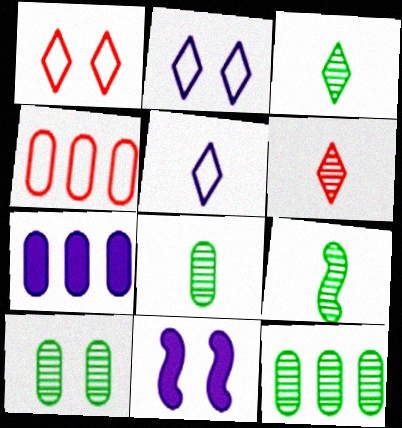[[1, 7, 9], 
[1, 10, 11], 
[3, 4, 11], 
[3, 8, 9], 
[4, 7, 12], 
[8, 10, 12]]